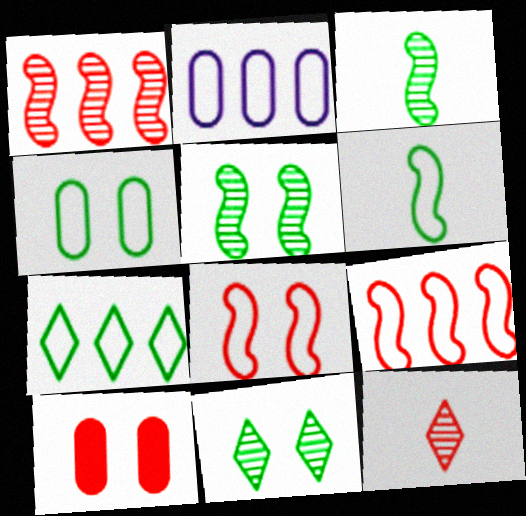[[2, 7, 9], 
[4, 6, 7], 
[9, 10, 12]]